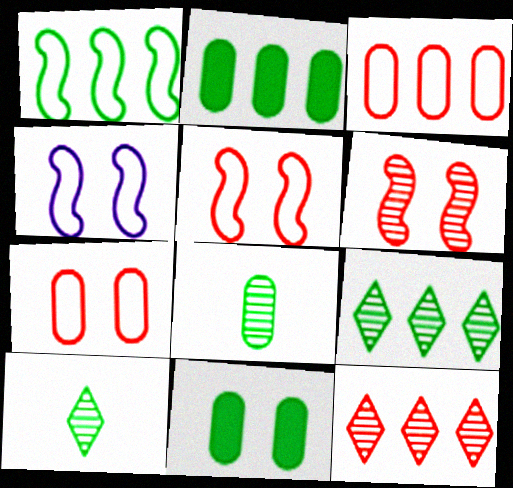[[1, 2, 9], 
[1, 10, 11]]